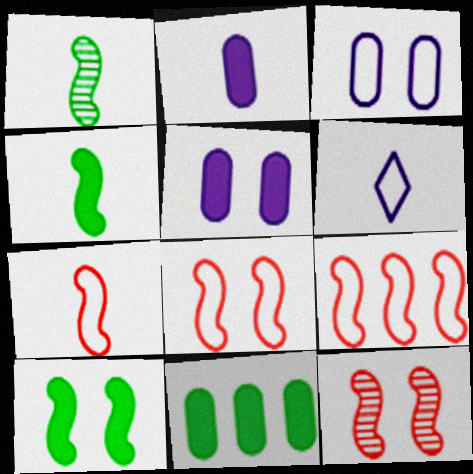[[6, 11, 12], 
[7, 8, 9]]